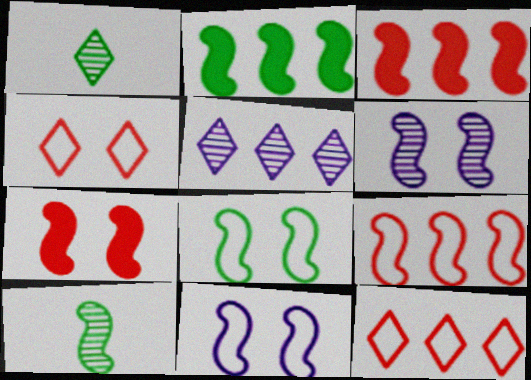[[2, 8, 10], 
[3, 10, 11], 
[6, 7, 8]]